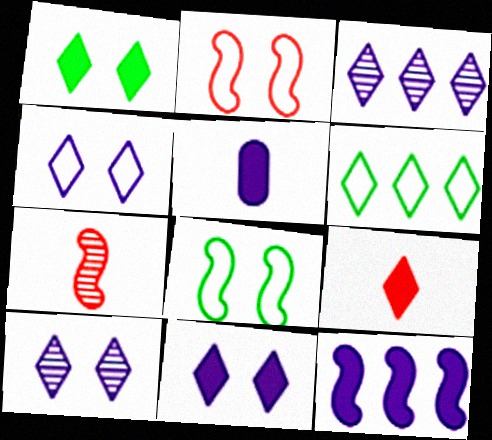[[4, 10, 11], 
[5, 11, 12], 
[6, 9, 10], 
[7, 8, 12]]